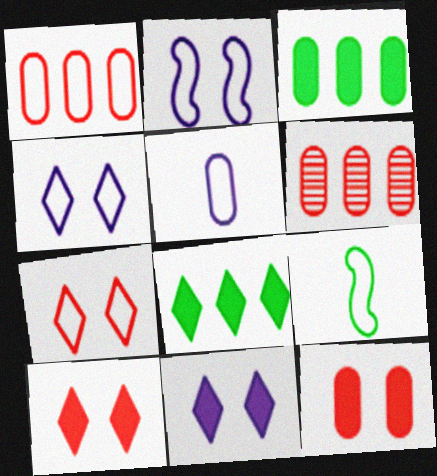[[1, 4, 9], 
[6, 9, 11]]